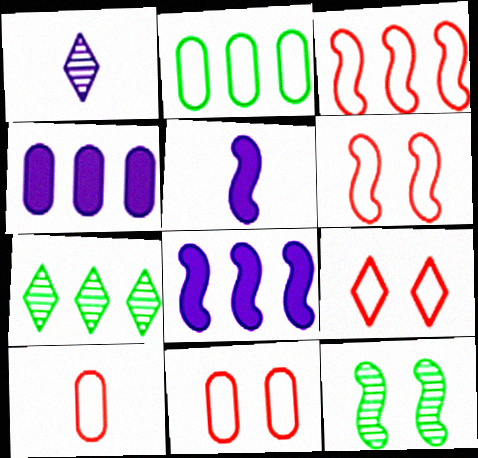[[3, 4, 7], 
[3, 5, 12], 
[3, 9, 10], 
[5, 7, 11], 
[6, 9, 11]]